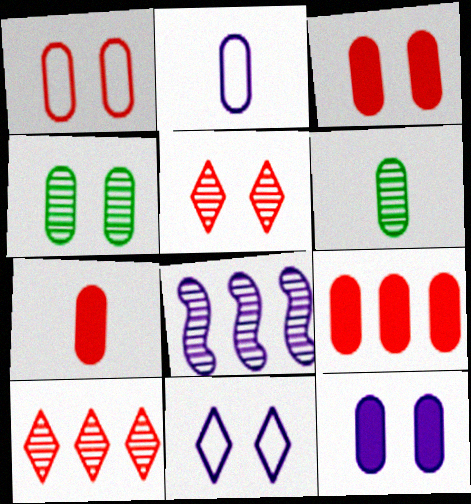[[1, 4, 12], 
[2, 4, 9], 
[2, 6, 7], 
[3, 7, 9], 
[5, 6, 8]]